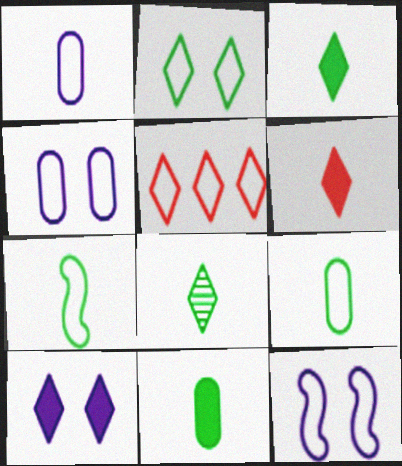[[4, 5, 7], 
[5, 8, 10], 
[5, 9, 12], 
[7, 8, 11]]